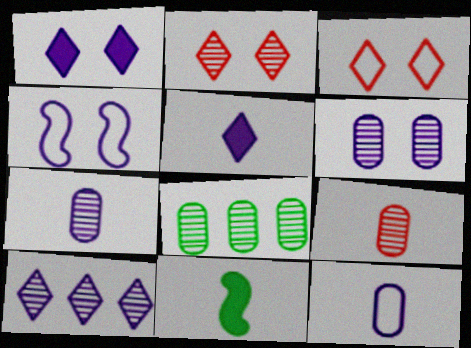[[1, 4, 6], 
[6, 8, 9]]